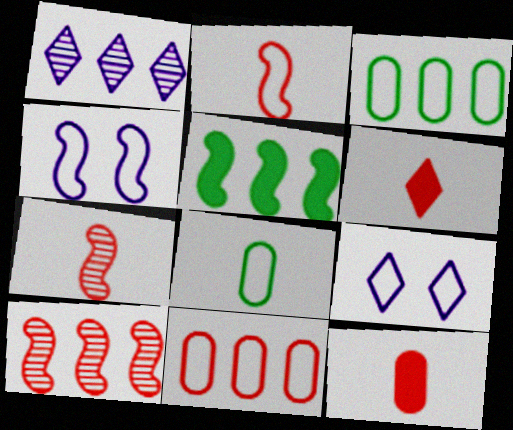[[1, 5, 11], 
[2, 3, 9], 
[4, 5, 7]]